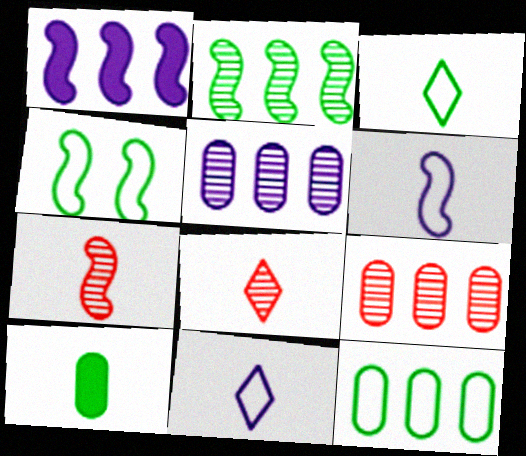[[1, 4, 7], 
[3, 4, 12], 
[6, 8, 10], 
[7, 10, 11]]